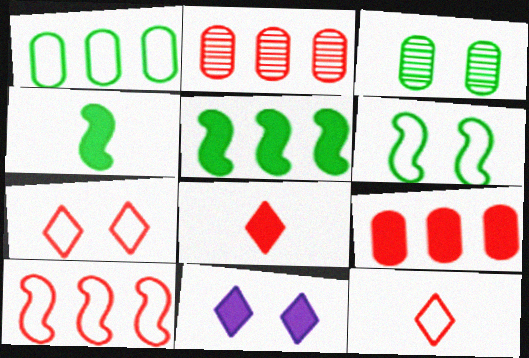[[4, 9, 11]]